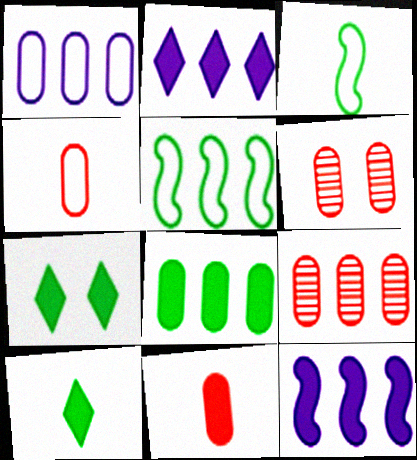[[1, 8, 9], 
[2, 3, 6], 
[2, 5, 9], 
[7, 11, 12]]